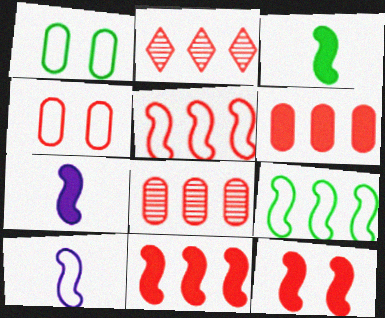[[1, 2, 7], 
[2, 5, 6]]